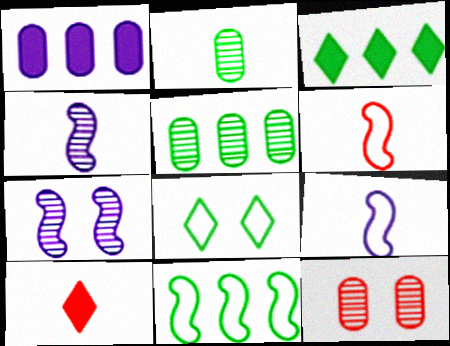[[2, 9, 10], 
[3, 5, 11], 
[3, 9, 12]]